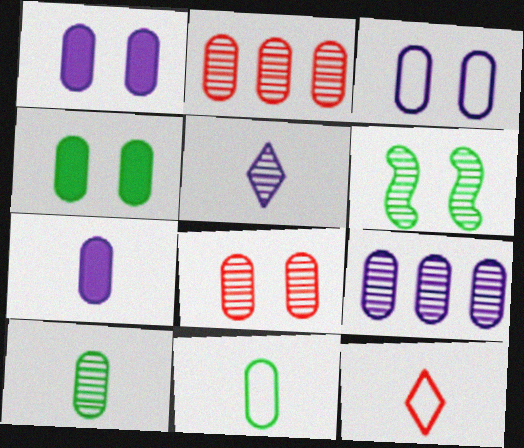[[1, 2, 11], 
[2, 5, 6], 
[3, 4, 8], 
[3, 7, 9], 
[8, 9, 10]]